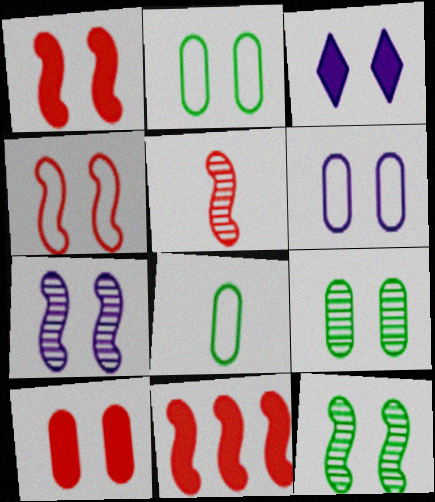[[3, 4, 9], 
[3, 6, 7], 
[4, 5, 11], 
[6, 9, 10]]